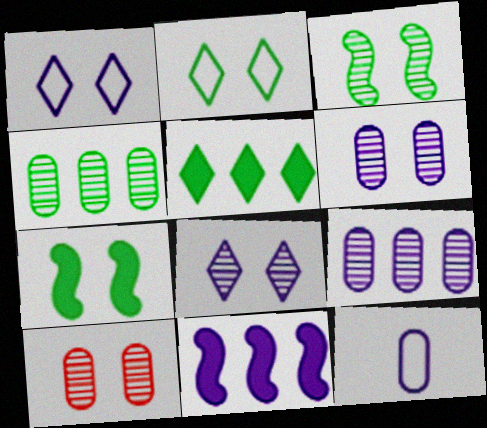[[1, 7, 10], 
[3, 8, 10], 
[8, 11, 12]]